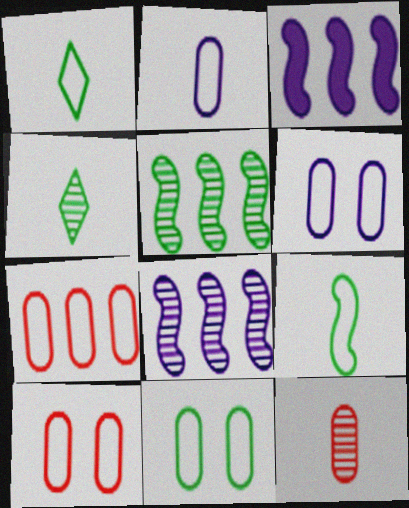[[2, 7, 11], 
[3, 4, 10], 
[6, 10, 11]]